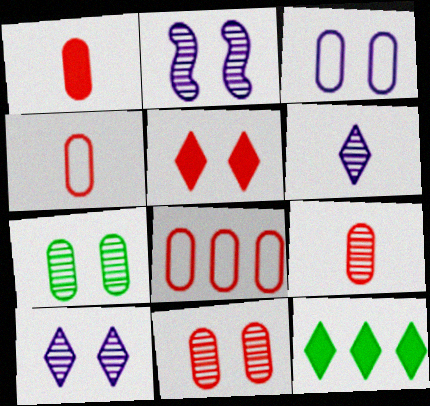[[1, 4, 9], 
[1, 8, 11], 
[2, 4, 12]]